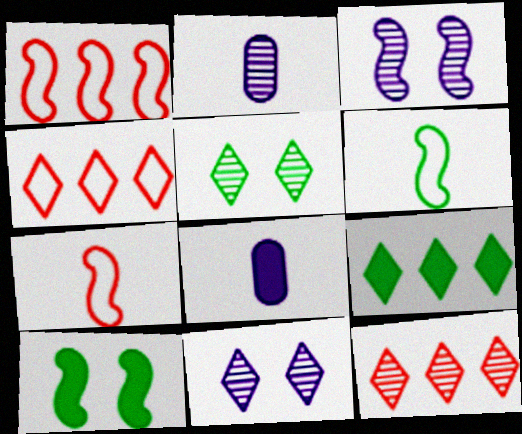[[1, 5, 8], 
[2, 4, 10]]